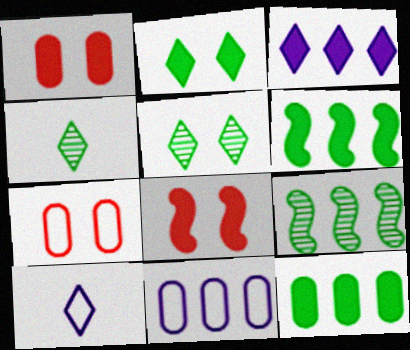[[1, 9, 10], 
[4, 8, 11]]